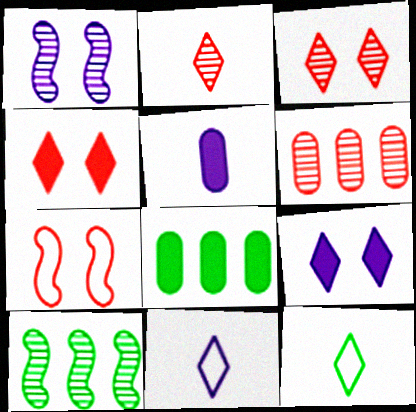[]